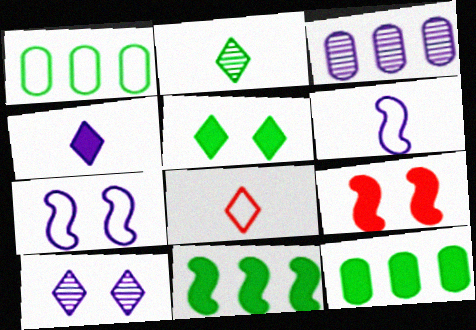[[1, 7, 8], 
[2, 4, 8], 
[3, 4, 7], 
[4, 9, 12]]